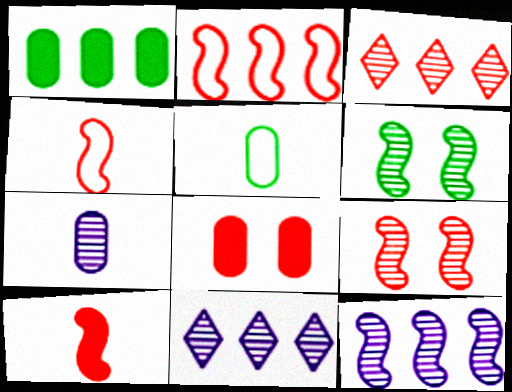[[1, 2, 11], 
[2, 9, 10], 
[3, 4, 8], 
[3, 6, 7]]